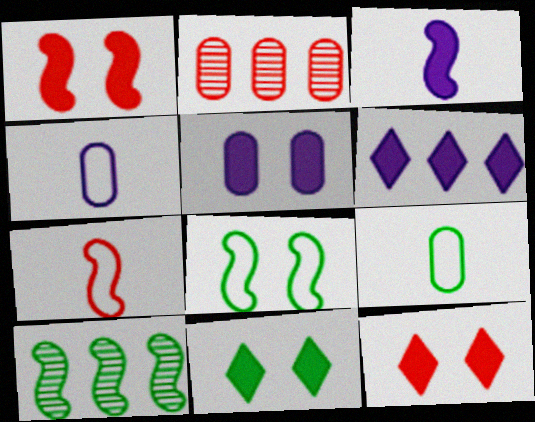[[1, 5, 11], 
[2, 5, 9], 
[2, 7, 12], 
[3, 5, 6], 
[4, 10, 12], 
[9, 10, 11]]